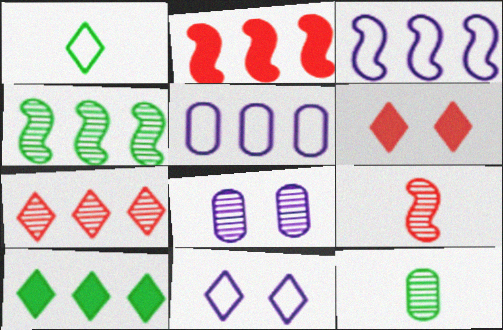[[1, 2, 8], 
[2, 3, 4], 
[2, 11, 12], 
[3, 6, 12]]